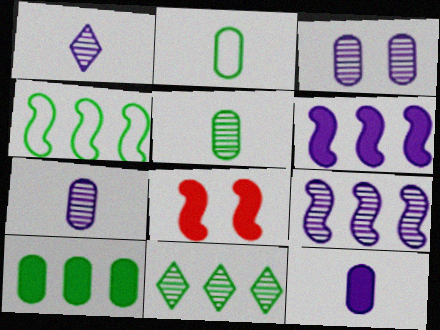[[1, 3, 9], 
[4, 10, 11]]